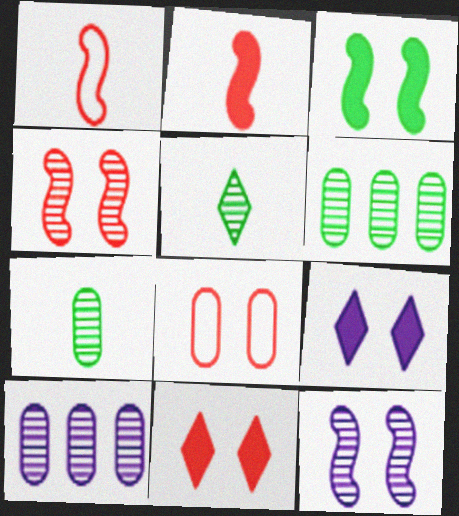[[1, 6, 9], 
[4, 5, 10], 
[4, 8, 11]]